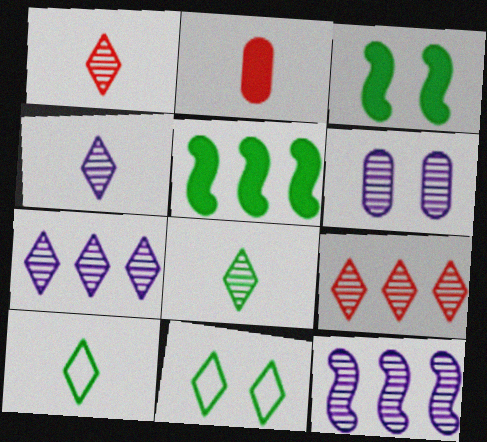[[1, 4, 8], 
[2, 11, 12], 
[4, 6, 12]]